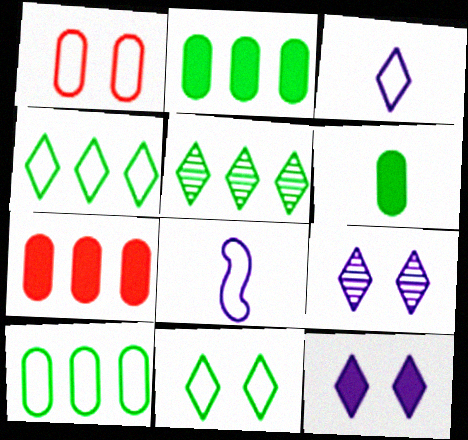[[1, 4, 8]]